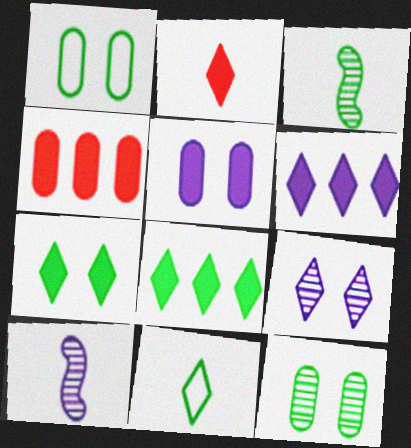[[1, 3, 8], 
[2, 6, 7]]